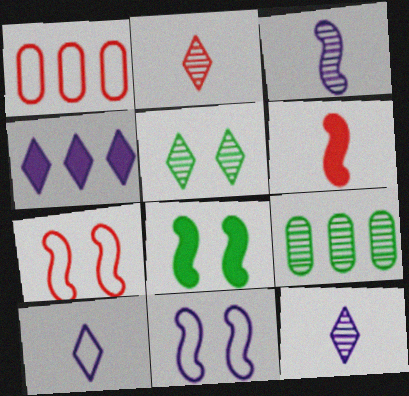[[1, 8, 12]]